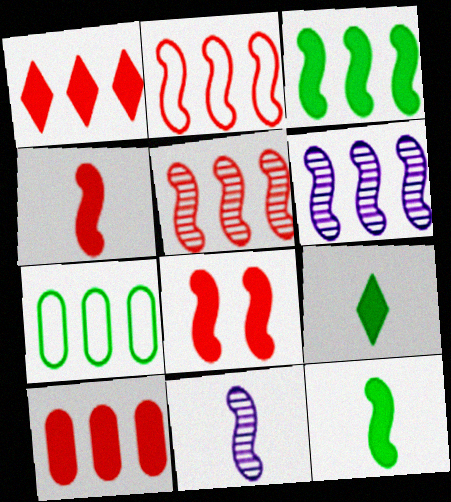[[1, 6, 7], 
[2, 3, 6]]